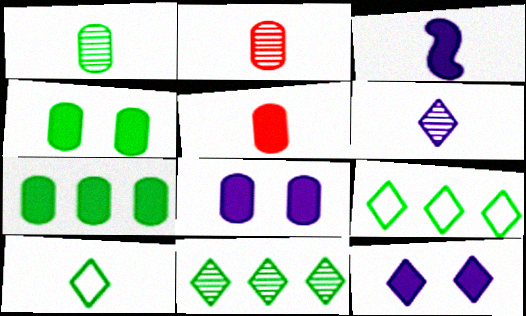[[2, 3, 10], 
[5, 7, 8]]